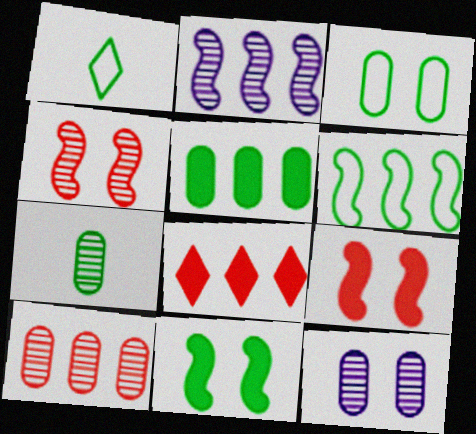[[1, 3, 6], 
[3, 5, 7], 
[7, 10, 12]]